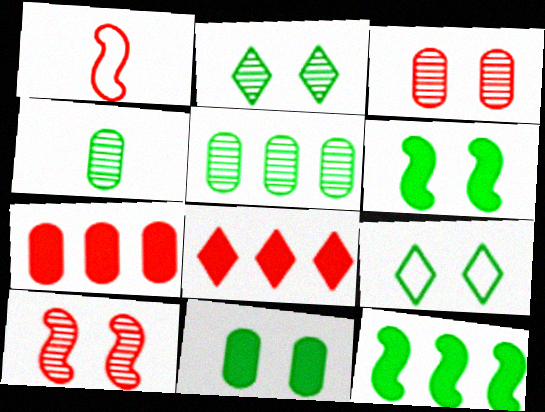[[1, 3, 8], 
[4, 9, 12]]